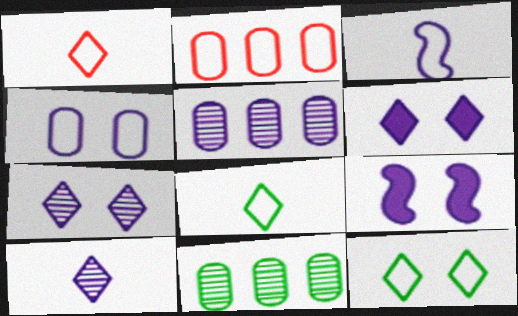[[1, 9, 11], 
[2, 3, 12], 
[3, 5, 6], 
[4, 7, 9]]